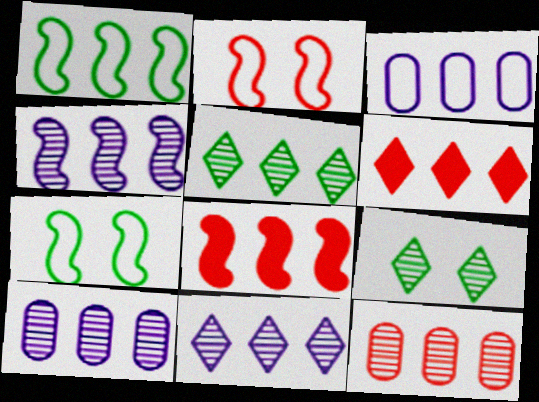[[1, 4, 8], 
[1, 6, 10], 
[3, 5, 8], 
[4, 5, 12], 
[4, 10, 11]]